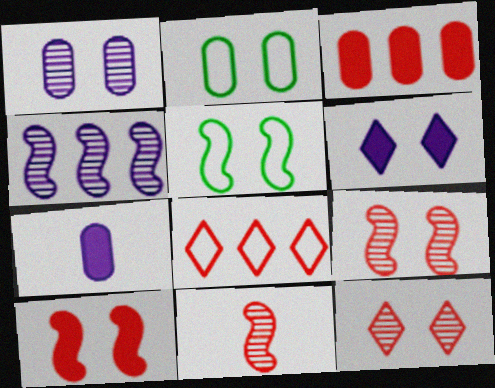[[2, 6, 9]]